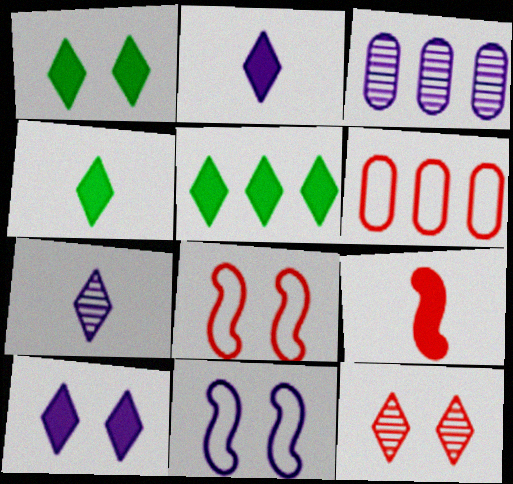[[1, 4, 5], 
[2, 3, 11], 
[3, 4, 8], 
[6, 9, 12]]